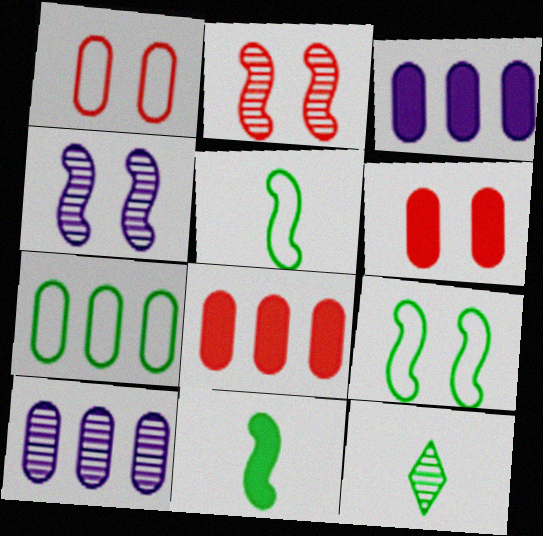[[2, 10, 12], 
[7, 8, 10]]